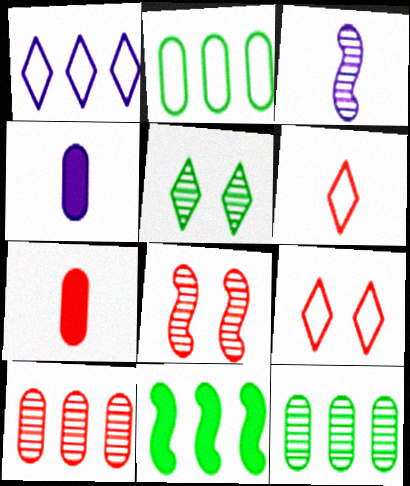[[1, 10, 11], 
[3, 5, 10]]